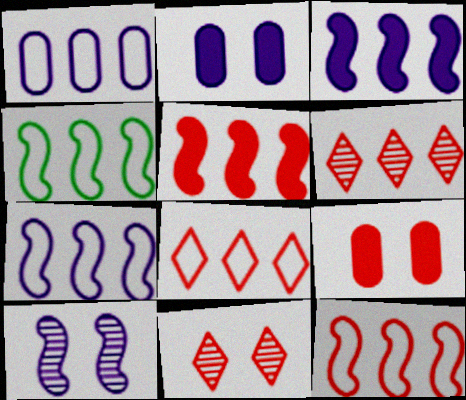[[1, 4, 8], 
[4, 7, 12]]